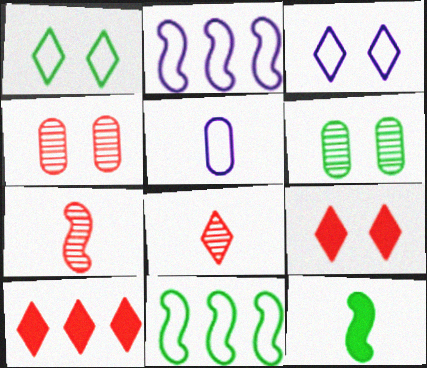[[2, 3, 5], 
[5, 8, 12]]